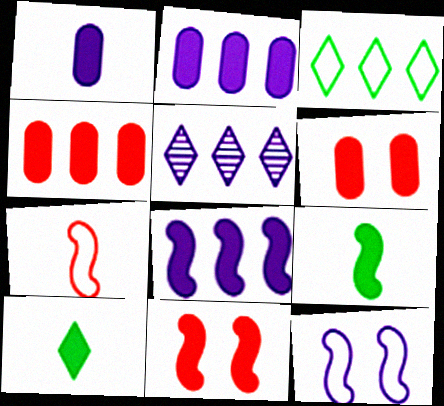[[1, 5, 12], 
[2, 10, 11], 
[6, 8, 10], 
[8, 9, 11]]